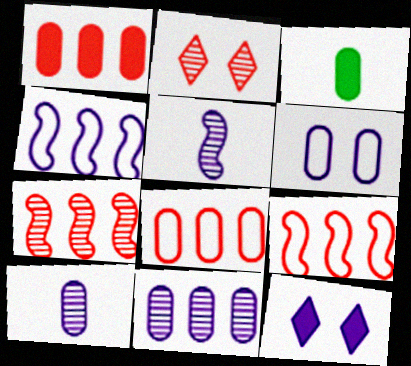[[2, 3, 4], 
[4, 10, 12]]